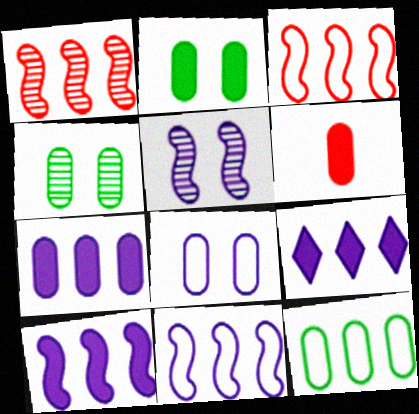[[1, 9, 12], 
[2, 6, 7], 
[7, 9, 10]]